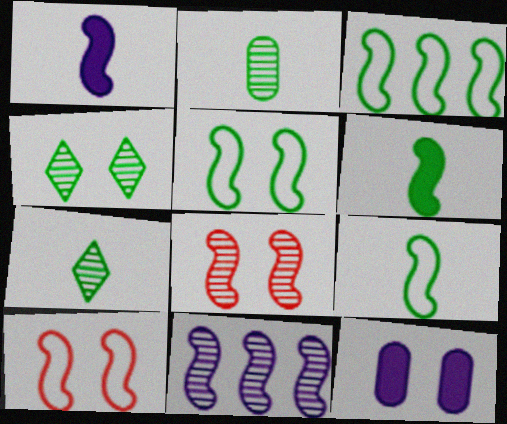[[1, 3, 8], 
[3, 5, 9], 
[4, 10, 12], 
[6, 10, 11]]